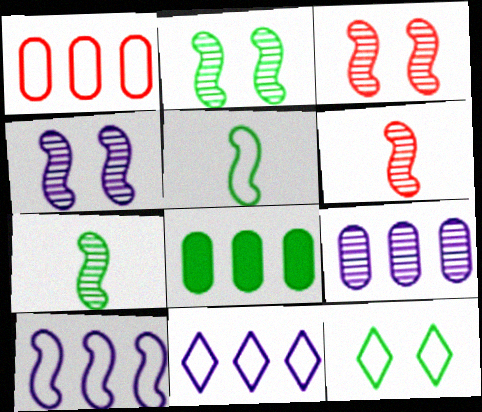[[1, 8, 9], 
[2, 3, 4], 
[7, 8, 12]]